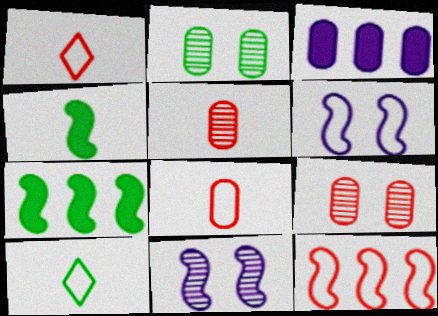[[2, 3, 8], 
[2, 7, 10], 
[4, 11, 12]]